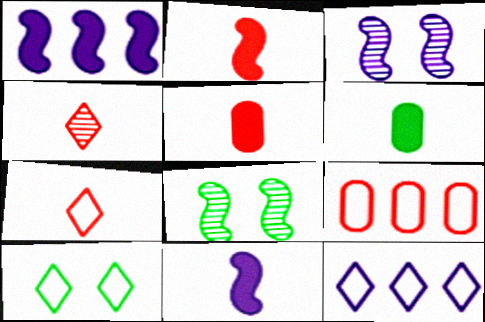[[5, 8, 12], 
[7, 10, 12]]